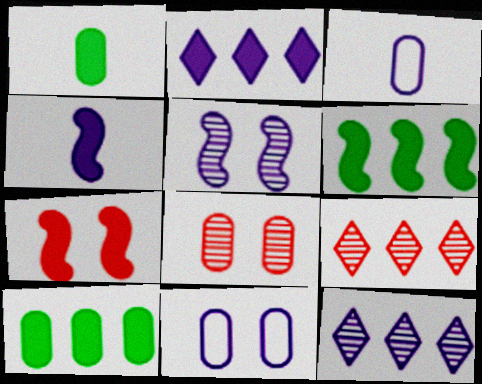[[1, 2, 7], 
[2, 3, 5], 
[3, 8, 10], 
[4, 6, 7], 
[4, 11, 12]]